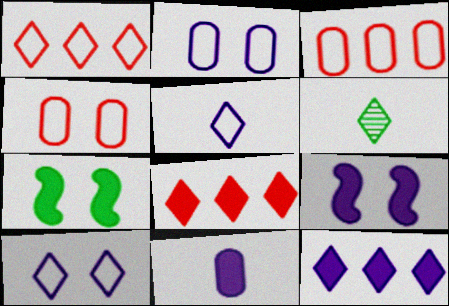[[3, 6, 9], 
[6, 8, 10], 
[7, 8, 11], 
[9, 11, 12]]